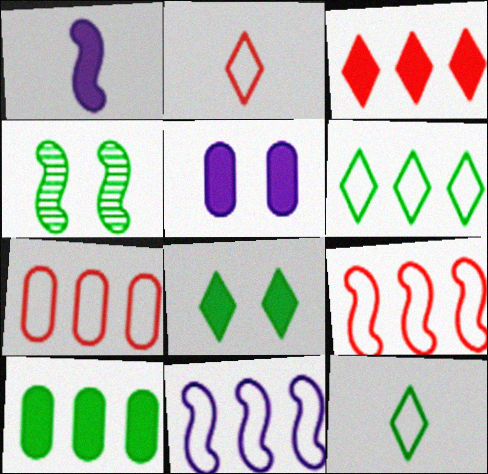[[1, 4, 9], 
[4, 10, 12], 
[6, 7, 11]]